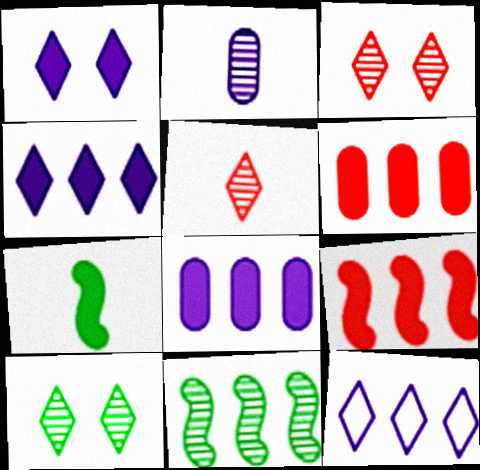[[1, 6, 7], 
[2, 3, 11], 
[6, 11, 12]]